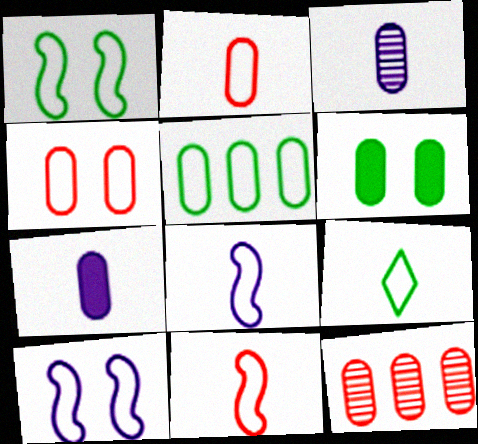[[1, 5, 9], 
[2, 8, 9]]